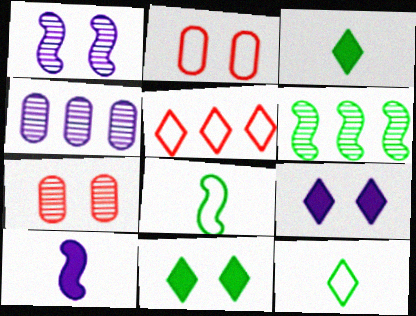[[1, 2, 11]]